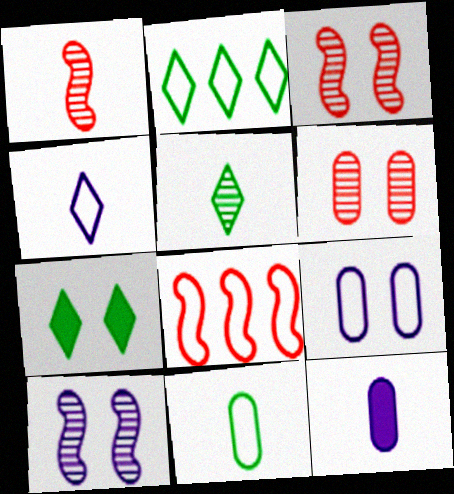[[2, 3, 12], 
[2, 5, 7], 
[3, 7, 9]]